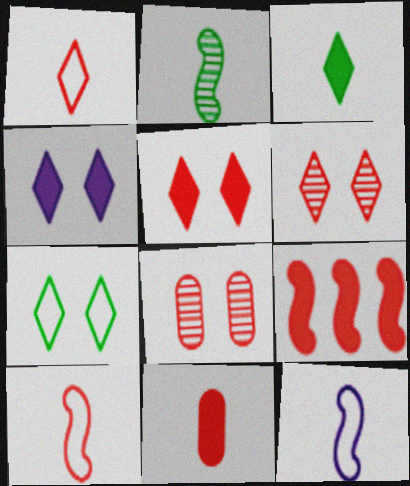[[1, 8, 9], 
[4, 6, 7], 
[5, 9, 11]]